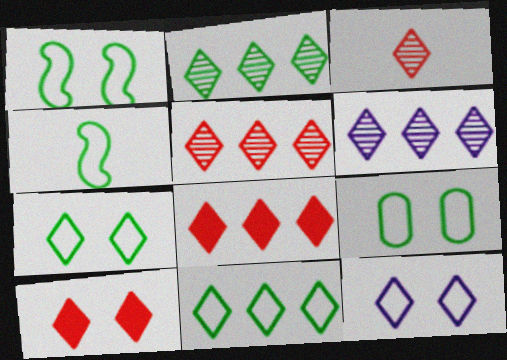[[1, 7, 9], 
[2, 5, 6], 
[4, 9, 11], 
[6, 8, 11]]